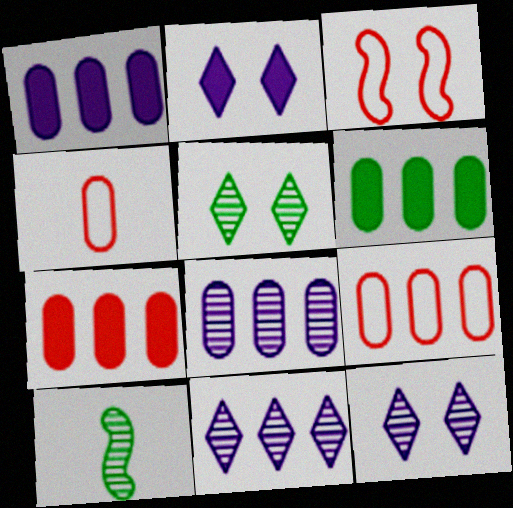[[1, 6, 7], 
[2, 9, 10], 
[6, 8, 9]]